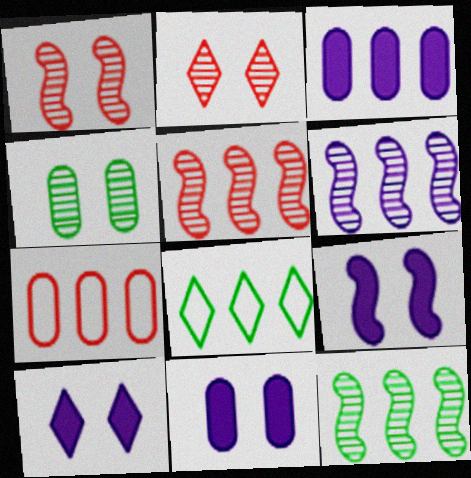[[3, 5, 8], 
[5, 6, 12], 
[9, 10, 11]]